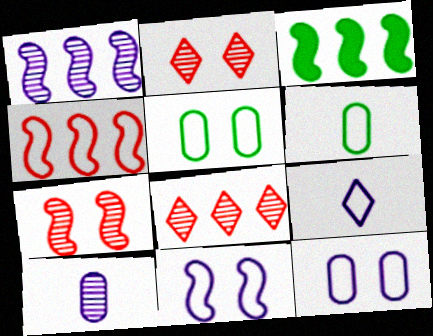[[1, 3, 4], 
[4, 5, 9]]